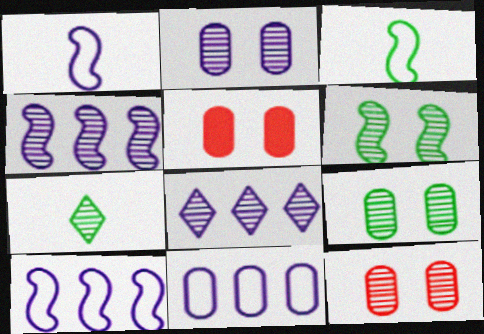[[2, 9, 12], 
[3, 5, 8], 
[4, 7, 12], 
[5, 7, 10]]